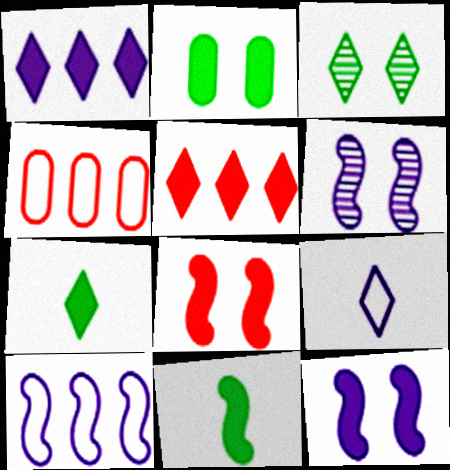[[3, 5, 9], 
[4, 6, 7]]